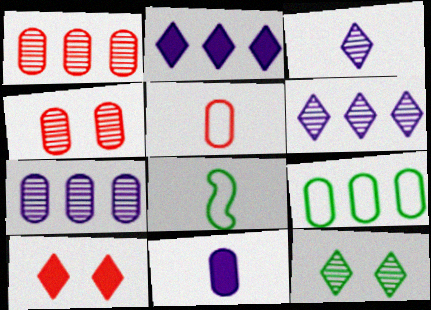[[2, 4, 8], 
[4, 9, 11], 
[7, 8, 10]]